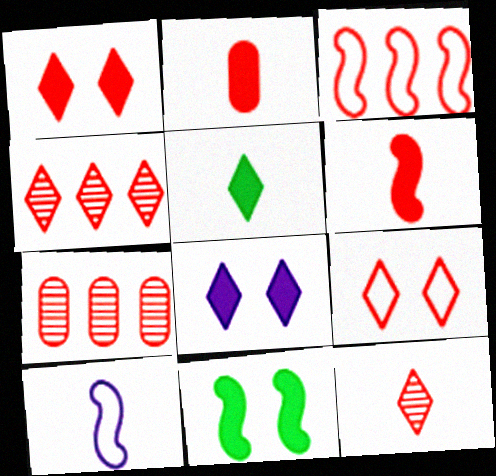[[6, 7, 9]]